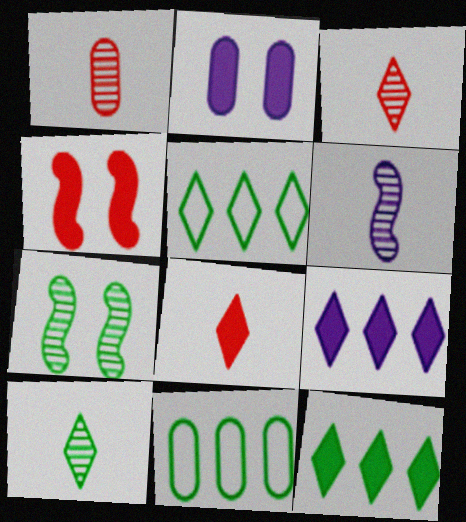[[1, 2, 11], 
[1, 6, 10]]